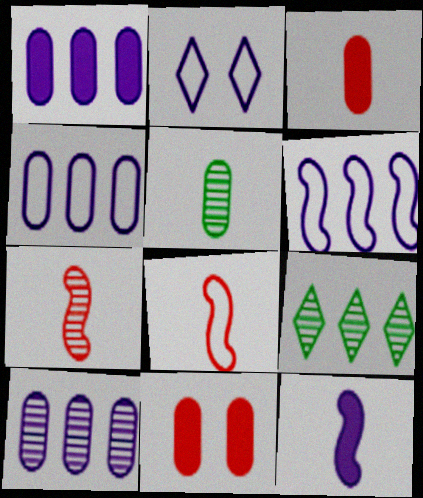[[1, 4, 10], 
[2, 10, 12], 
[4, 5, 11]]